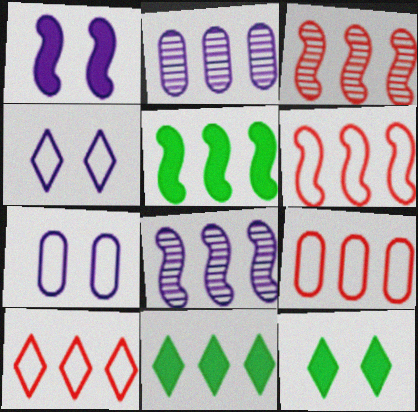[[2, 5, 10], 
[2, 6, 11], 
[5, 6, 8], 
[6, 9, 10], 
[8, 9, 11]]